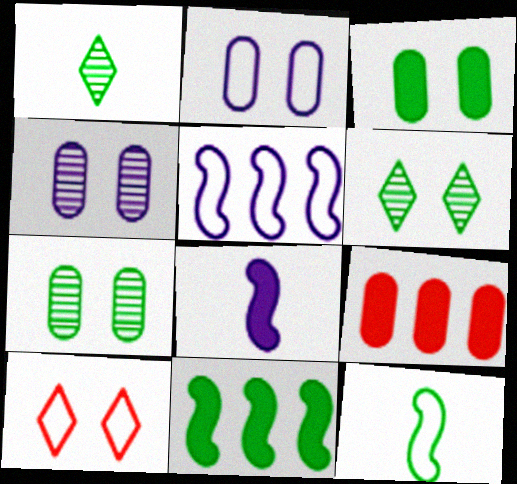[]